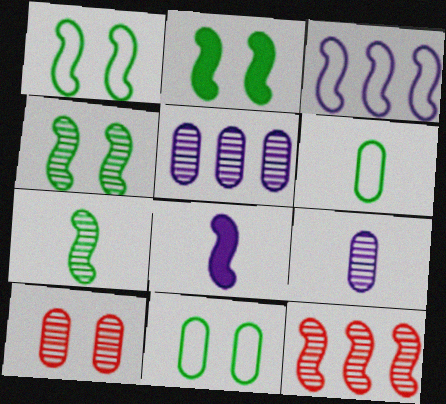[[1, 2, 4], 
[1, 8, 12]]